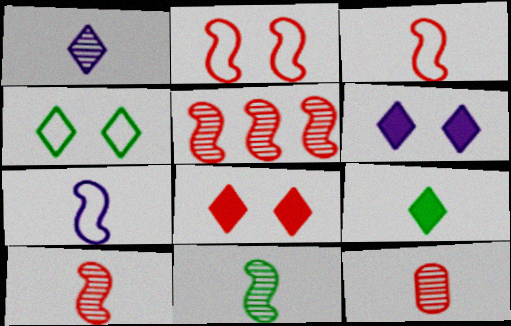[[1, 11, 12], 
[7, 9, 12]]